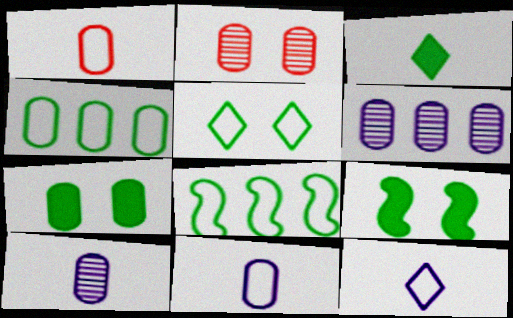[[1, 6, 7]]